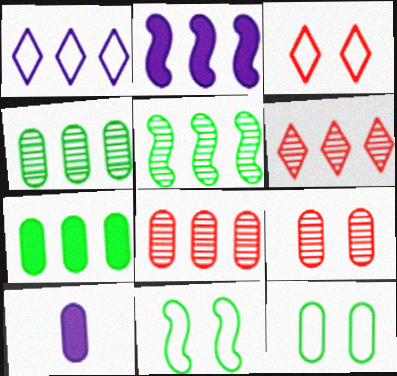[[3, 5, 10], 
[6, 10, 11], 
[8, 10, 12]]